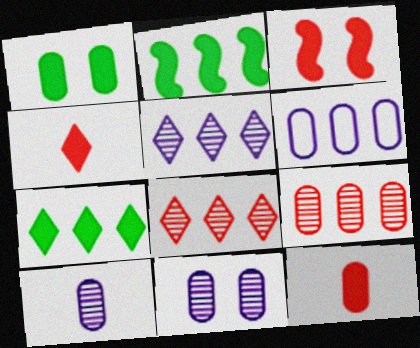[[2, 6, 8]]